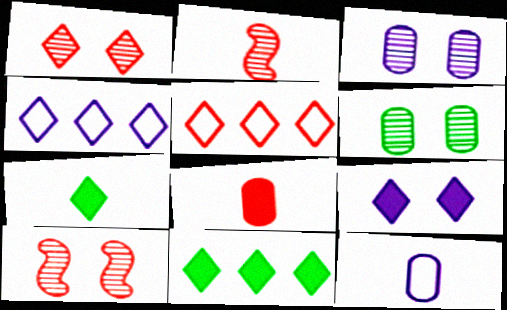[[1, 4, 7], 
[2, 7, 12], 
[5, 8, 10], 
[10, 11, 12]]